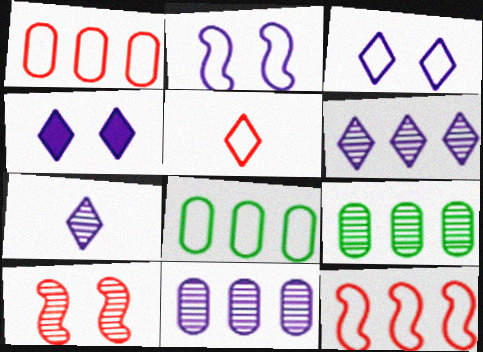[[2, 5, 8], 
[7, 9, 10]]